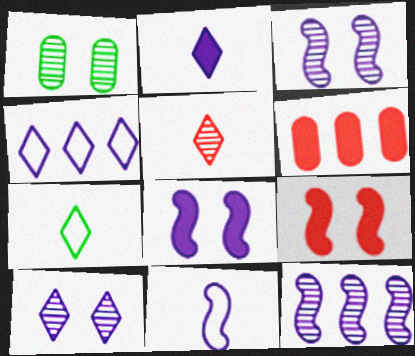[[1, 5, 12], 
[2, 4, 10], 
[2, 5, 7], 
[3, 6, 7], 
[8, 11, 12]]